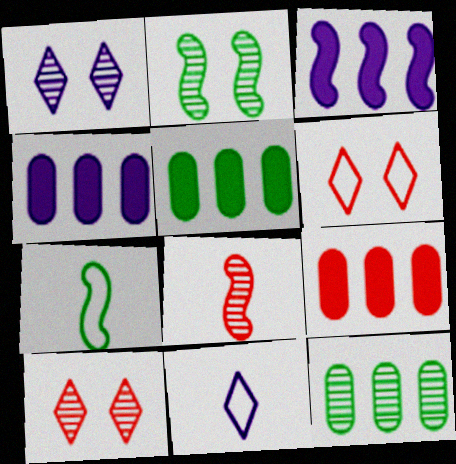[[1, 7, 9], 
[1, 8, 12], 
[2, 9, 11], 
[4, 5, 9], 
[4, 7, 10], 
[6, 8, 9]]